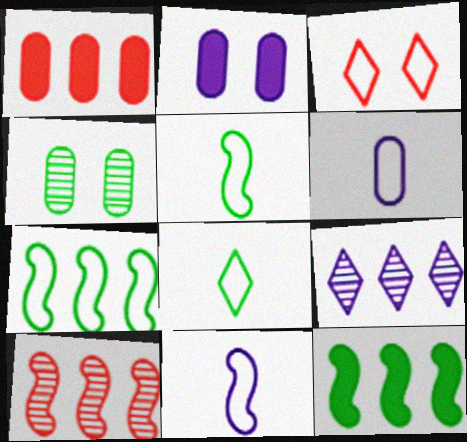[[1, 4, 6], 
[1, 7, 9], 
[2, 8, 10], 
[2, 9, 11], 
[3, 6, 7], 
[4, 8, 12]]